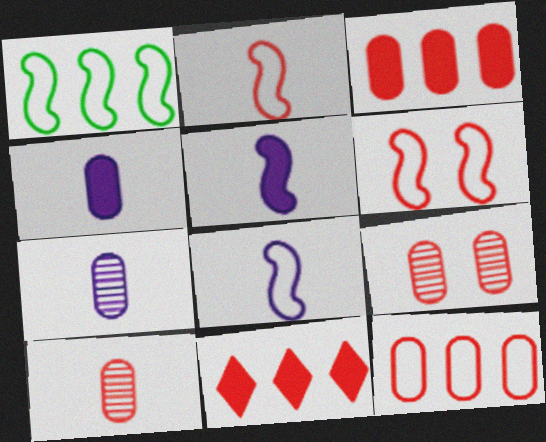[[1, 6, 8], 
[2, 9, 11], 
[6, 10, 11]]